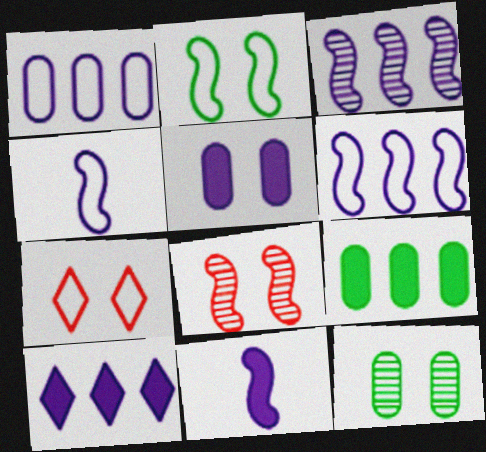[[1, 3, 10], 
[5, 10, 11]]